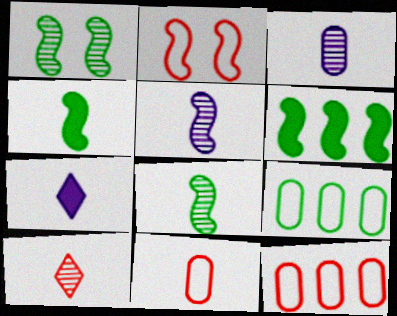[[1, 7, 12], 
[2, 5, 6], 
[3, 8, 10], 
[7, 8, 11]]